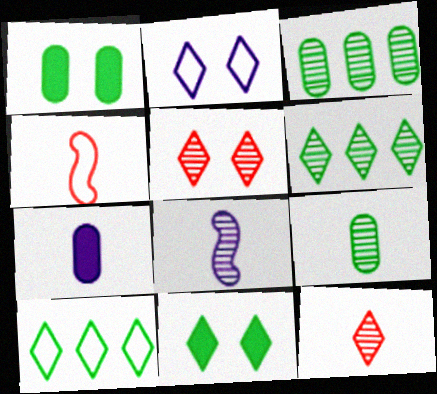[[2, 5, 11], 
[3, 5, 8], 
[8, 9, 12]]